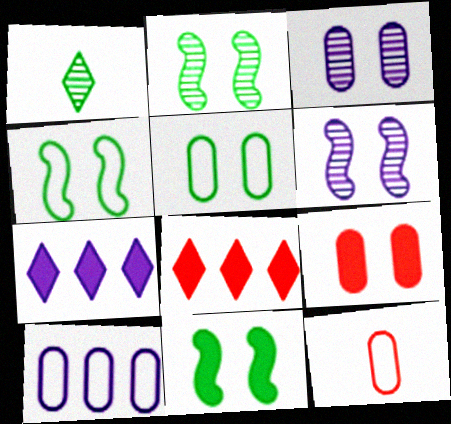[[2, 4, 11], 
[2, 7, 12], 
[3, 5, 9], 
[5, 10, 12]]